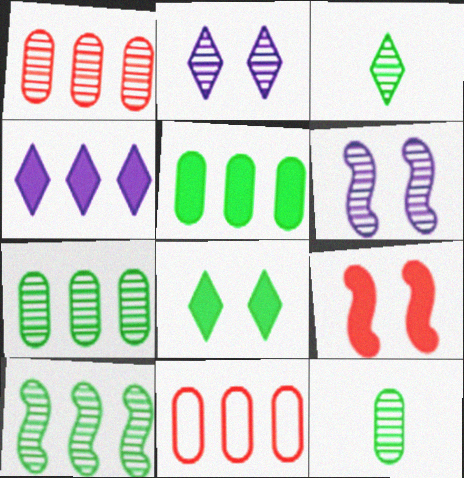[[1, 3, 6], 
[4, 10, 11]]